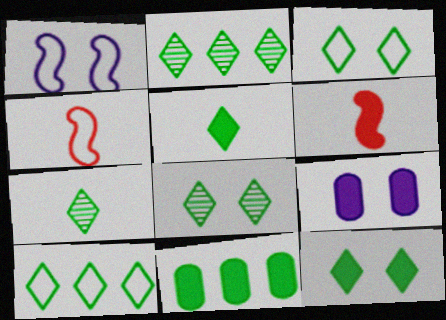[[2, 3, 5], 
[2, 4, 9], 
[2, 7, 8], 
[3, 8, 12], 
[5, 8, 10], 
[7, 10, 12]]